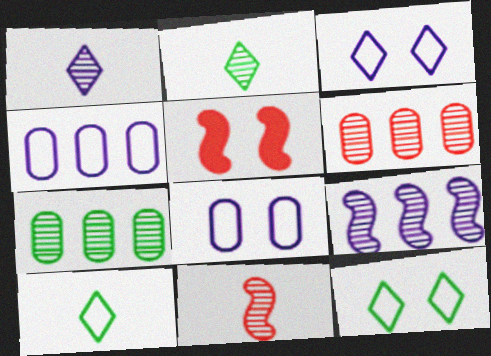[[2, 4, 5]]